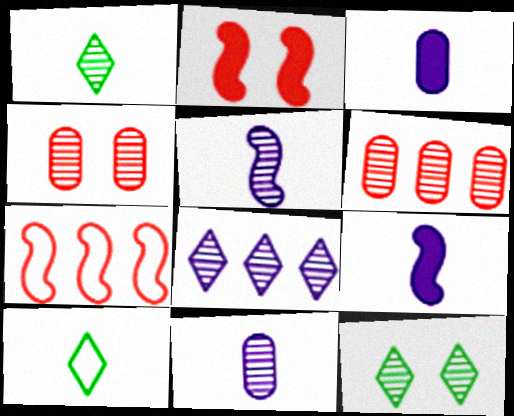[[3, 7, 12], 
[5, 6, 12]]